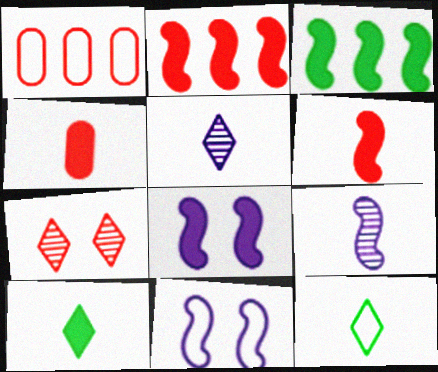[[1, 6, 7], 
[1, 11, 12], 
[3, 6, 8], 
[4, 9, 12]]